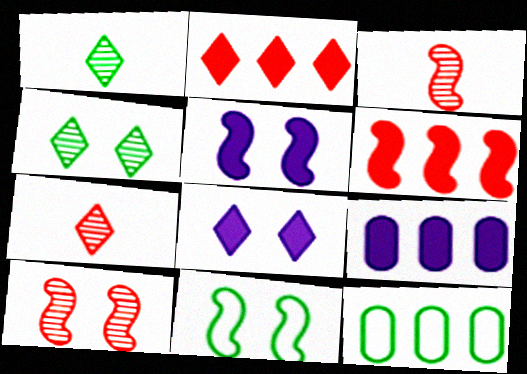[[3, 8, 12], 
[5, 7, 12], 
[5, 10, 11], 
[7, 9, 11]]